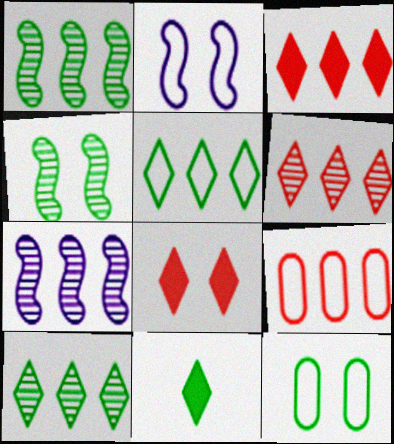[[1, 11, 12]]